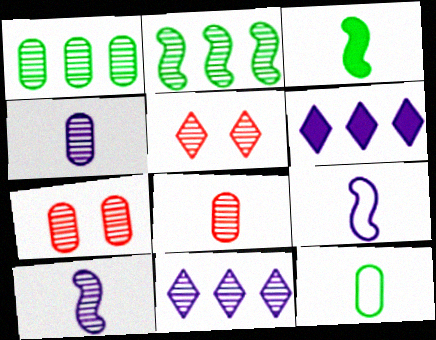[[1, 4, 7], 
[1, 5, 10], 
[2, 4, 5]]